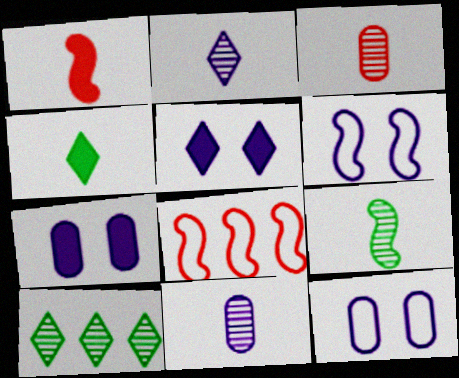[[1, 10, 12], 
[2, 3, 9]]